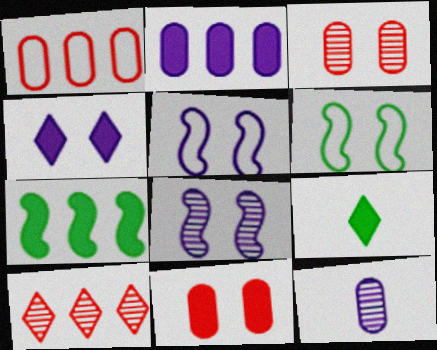[[1, 8, 9], 
[3, 4, 6]]